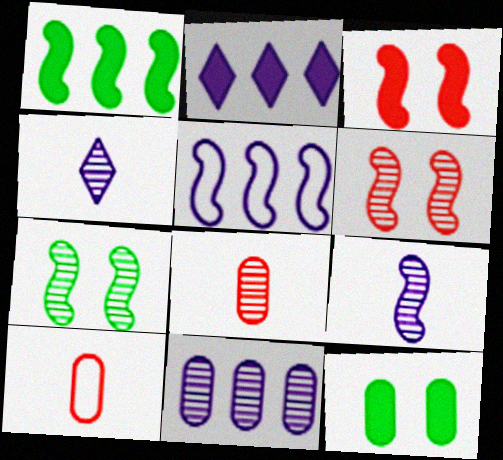[[2, 5, 11], 
[2, 7, 10], 
[10, 11, 12]]